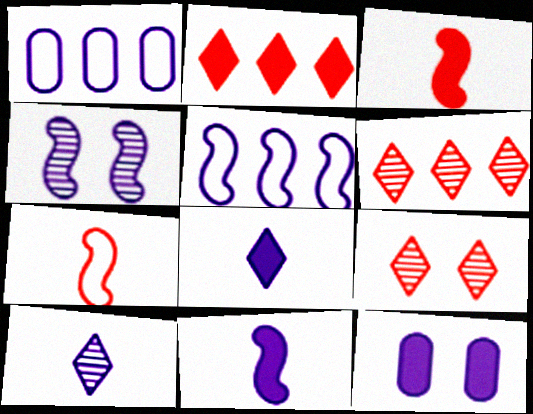[[1, 4, 8], 
[4, 5, 11], 
[5, 10, 12]]